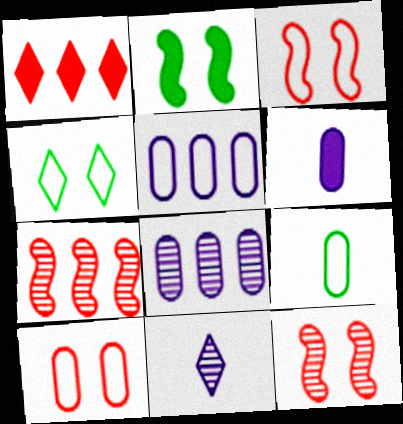[[1, 2, 6], 
[1, 4, 11], 
[4, 6, 7], 
[5, 9, 10]]